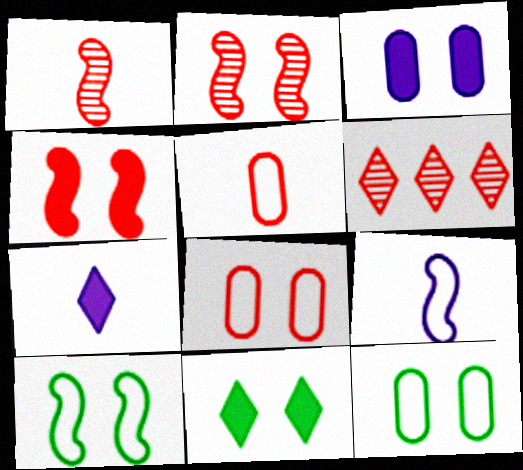[[3, 4, 11], 
[4, 5, 6]]